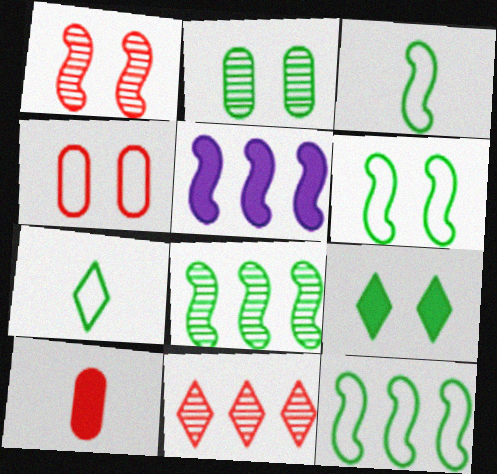[[1, 3, 5], 
[2, 6, 9], 
[3, 6, 12], 
[5, 9, 10]]